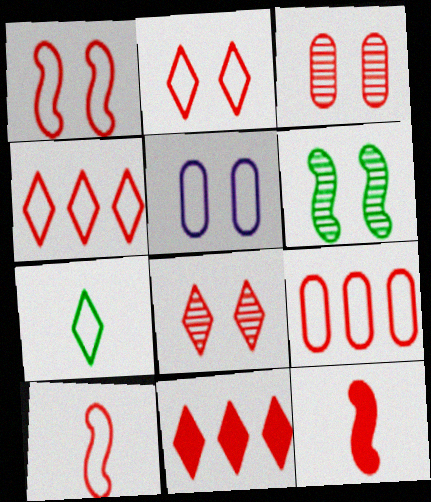[[2, 9, 10], 
[3, 4, 12], 
[3, 10, 11], 
[8, 9, 12]]